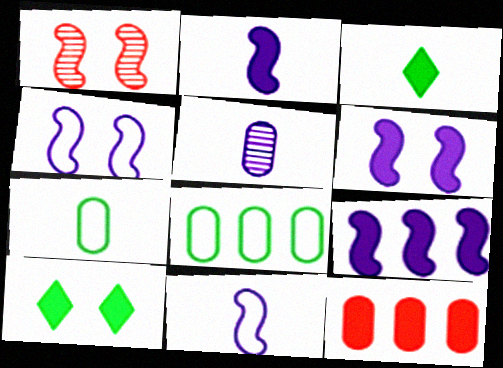[[2, 6, 9], 
[2, 10, 12], 
[3, 6, 12]]